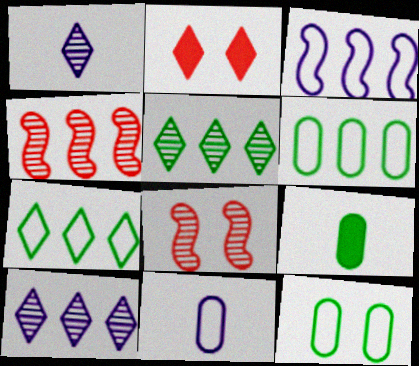[[1, 2, 7]]